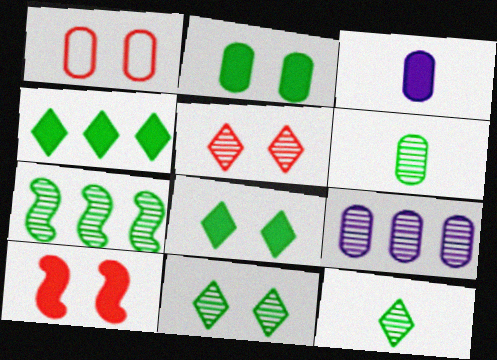[[1, 5, 10], 
[3, 4, 10], 
[6, 7, 11]]